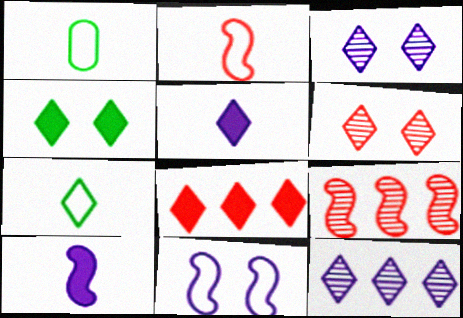[[3, 7, 8], 
[4, 5, 8]]